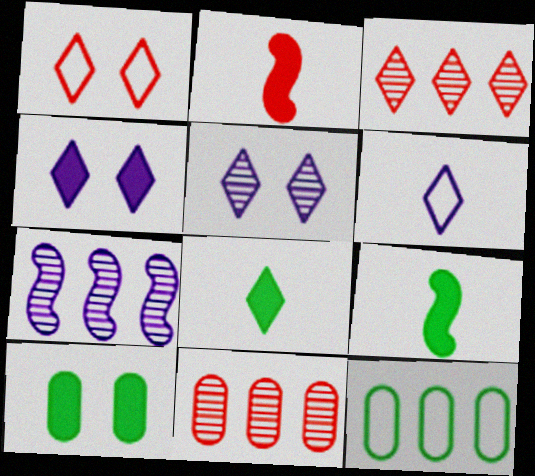[[1, 2, 11], 
[2, 5, 12]]